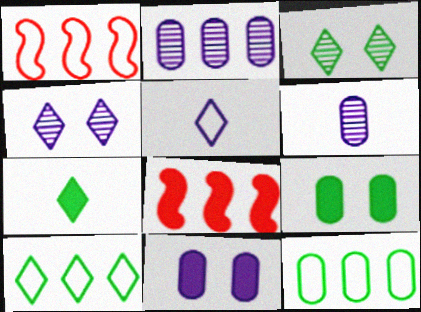[[2, 8, 10], 
[3, 7, 10], 
[7, 8, 11]]